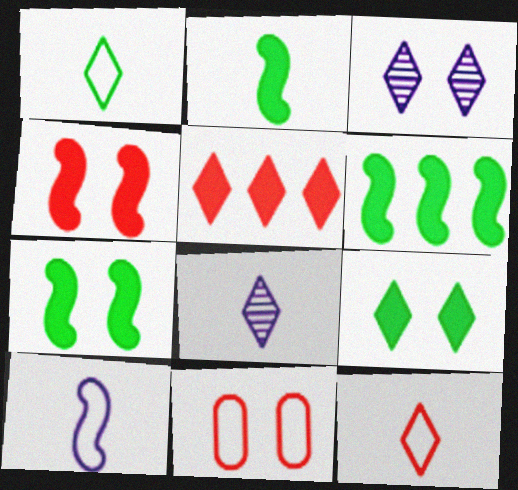[[1, 3, 5], 
[2, 6, 7], 
[3, 7, 11], 
[6, 8, 11]]